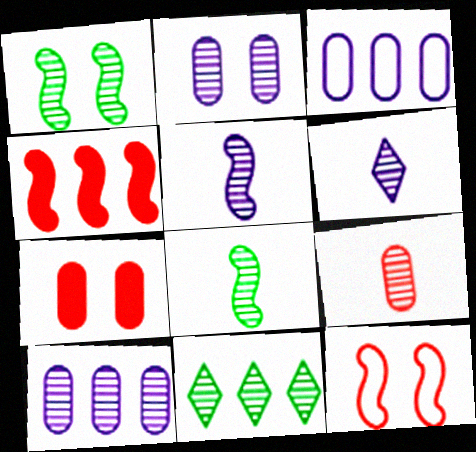[[3, 4, 11], 
[6, 8, 9]]